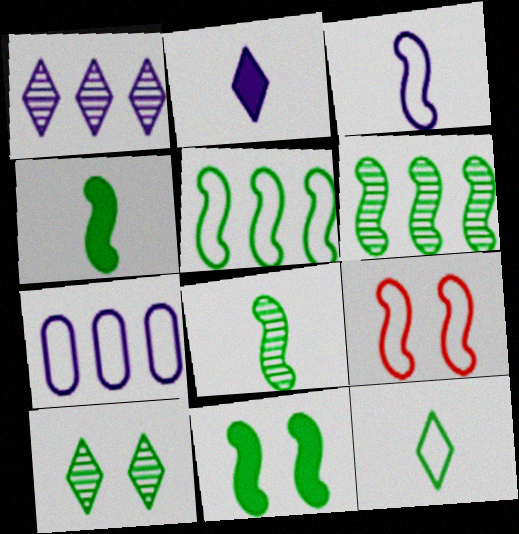[[3, 5, 9], 
[5, 8, 11], 
[7, 9, 12]]